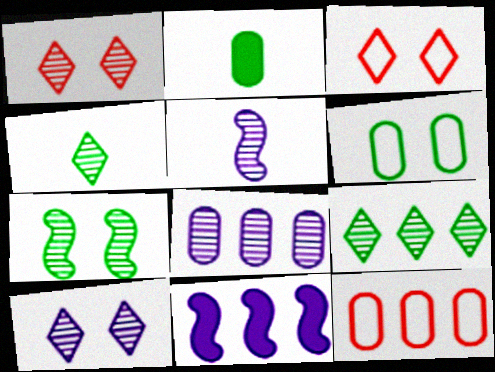[[5, 8, 10], 
[9, 11, 12]]